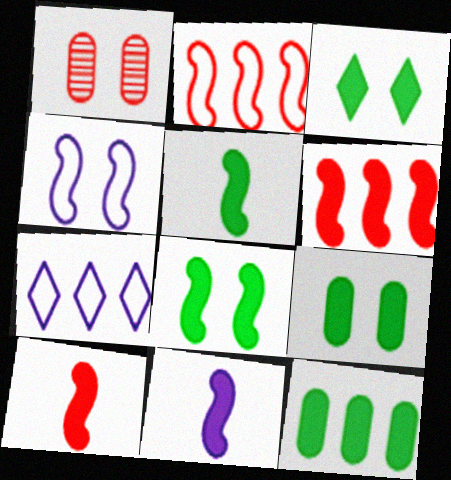[[1, 3, 4], 
[1, 5, 7], 
[3, 5, 12], 
[3, 8, 9], 
[5, 10, 11], 
[6, 8, 11]]